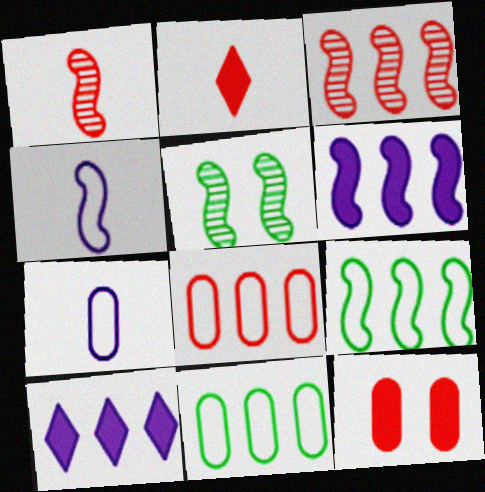[[3, 6, 9], 
[3, 10, 11]]